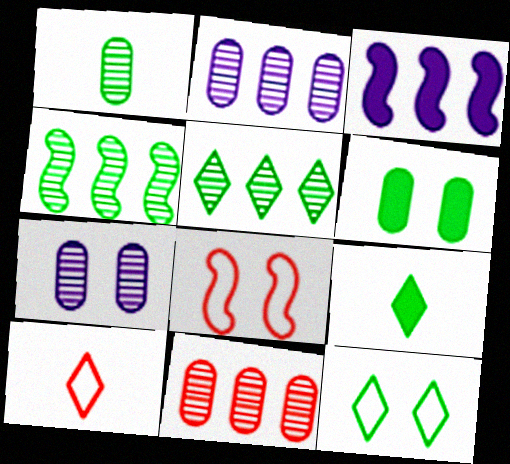[[1, 7, 11], 
[2, 8, 9], 
[5, 9, 12]]